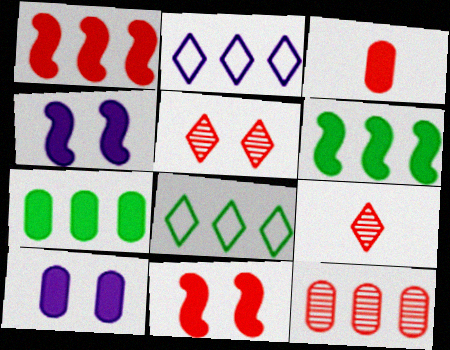[[2, 6, 12], 
[3, 7, 10]]